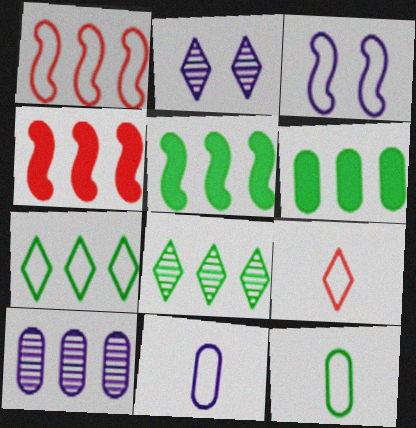[[2, 4, 12], 
[4, 7, 10]]